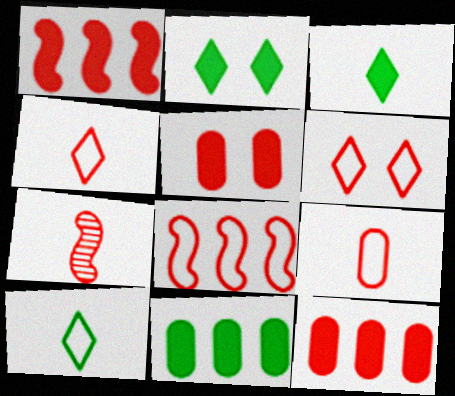[[6, 7, 12], 
[6, 8, 9]]